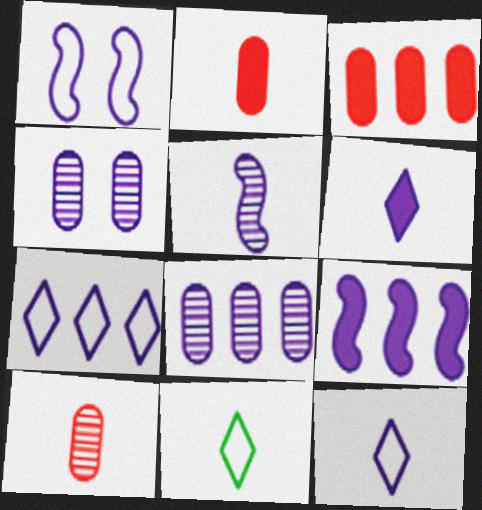[[1, 5, 9], 
[1, 6, 8], 
[2, 5, 11], 
[4, 9, 12], 
[7, 8, 9]]